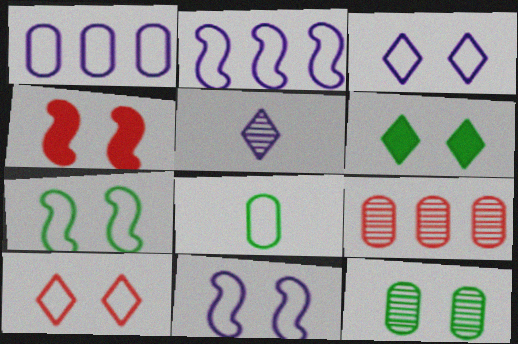[[2, 8, 10], 
[3, 4, 12], 
[6, 7, 12]]